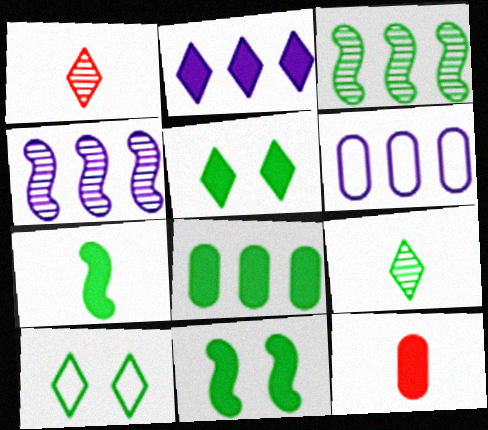[[1, 2, 10], 
[1, 6, 11], 
[2, 4, 6], 
[2, 11, 12], 
[4, 10, 12], 
[5, 7, 8]]